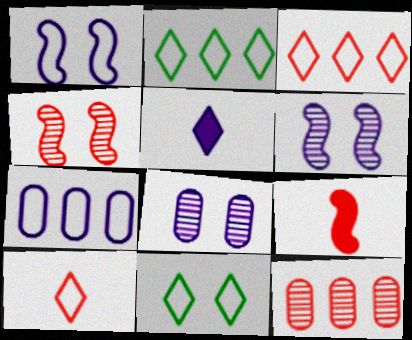[[2, 8, 9], 
[5, 6, 7]]